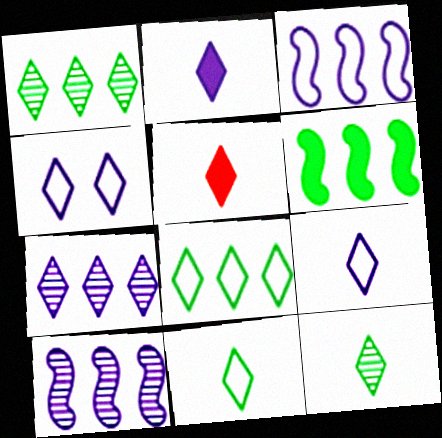[[1, 4, 5], 
[2, 4, 7], 
[5, 9, 12]]